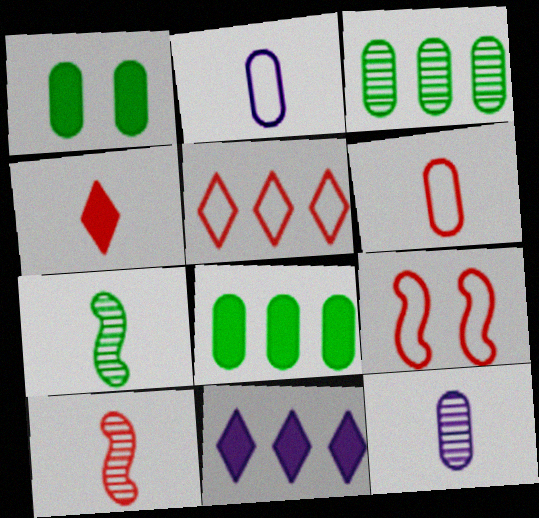[[2, 4, 7], 
[4, 6, 10], 
[5, 6, 9]]